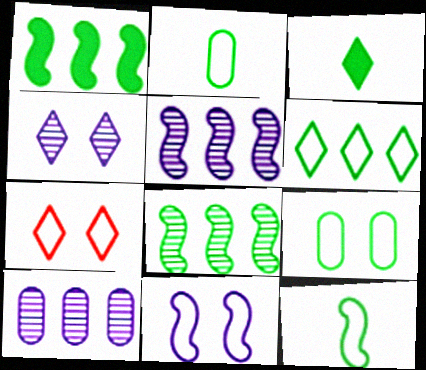[[3, 8, 9], 
[6, 9, 12], 
[7, 9, 11]]